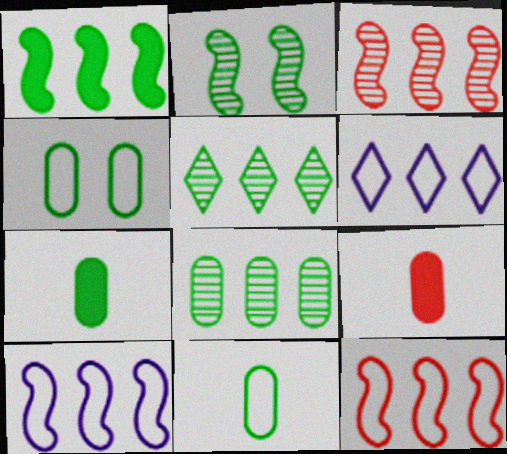[[1, 3, 10], 
[2, 6, 9], 
[4, 7, 8]]